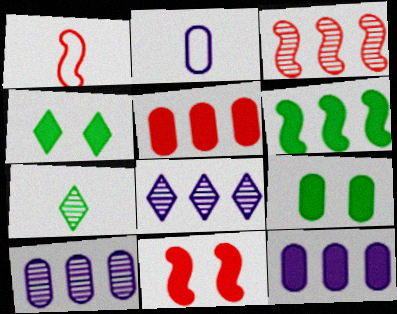[[1, 3, 11], 
[1, 4, 10], 
[1, 8, 9], 
[2, 3, 4]]